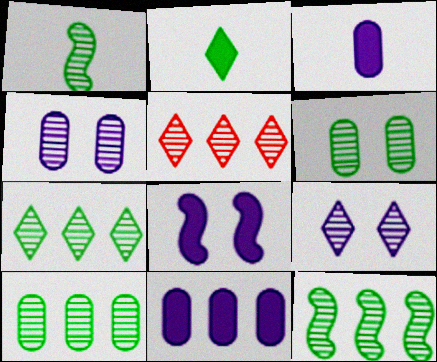[[1, 4, 5], 
[1, 6, 7], 
[7, 10, 12]]